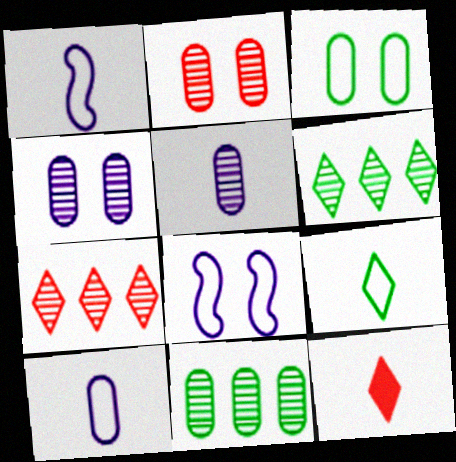[[2, 5, 11], 
[8, 11, 12]]